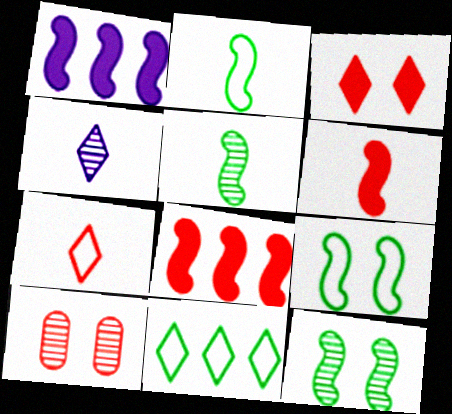[[3, 4, 11], 
[7, 8, 10]]